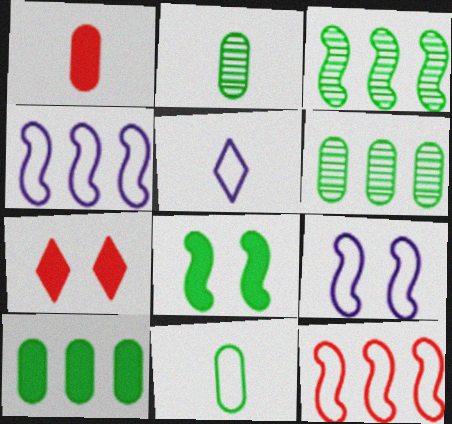[[2, 4, 7]]